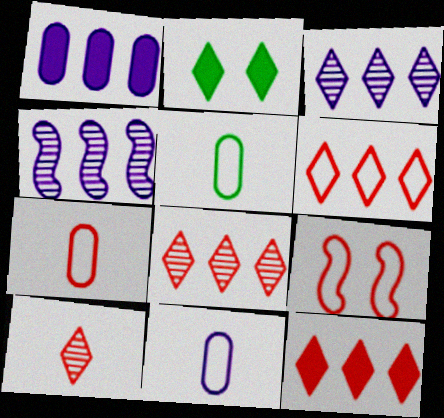[[2, 4, 7], 
[5, 7, 11], 
[6, 7, 9], 
[6, 8, 12]]